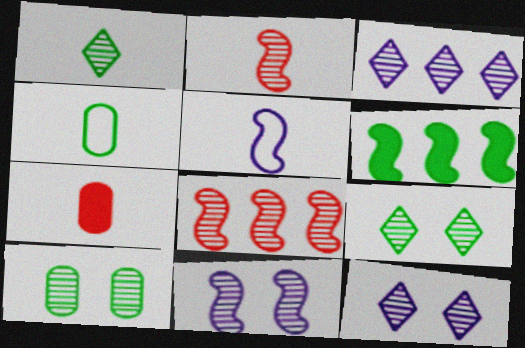[[1, 5, 7], 
[2, 3, 10], 
[4, 6, 9]]